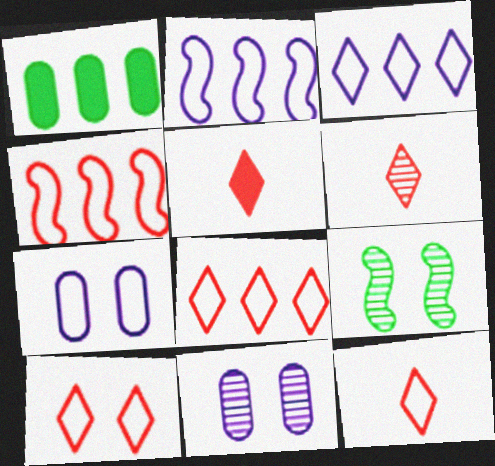[[5, 6, 12], 
[8, 10, 12]]